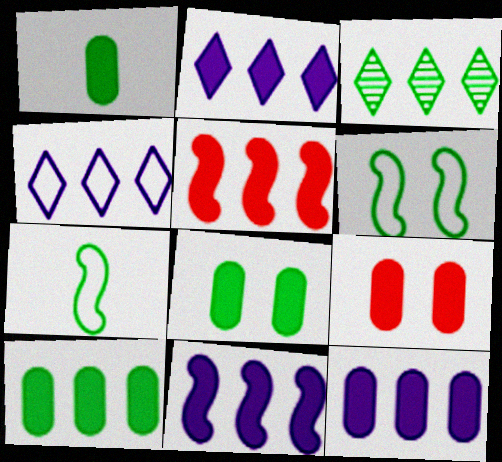[[1, 3, 6], 
[1, 8, 10], 
[1, 9, 12], 
[2, 5, 10], 
[2, 11, 12], 
[3, 7, 8]]